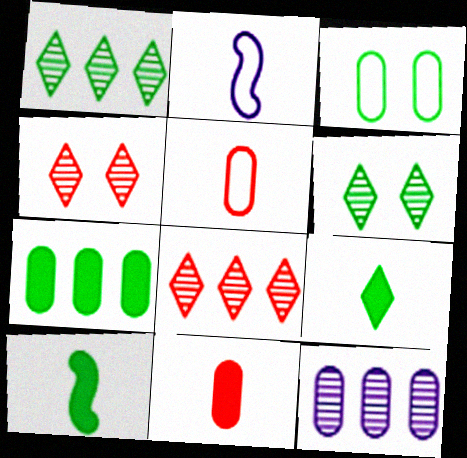[[1, 3, 10], 
[2, 4, 7], 
[3, 11, 12]]